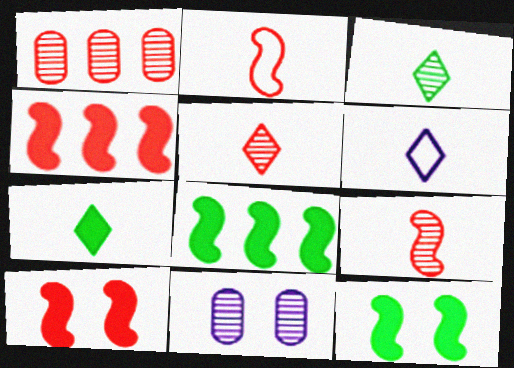[[1, 6, 12], 
[5, 6, 7]]